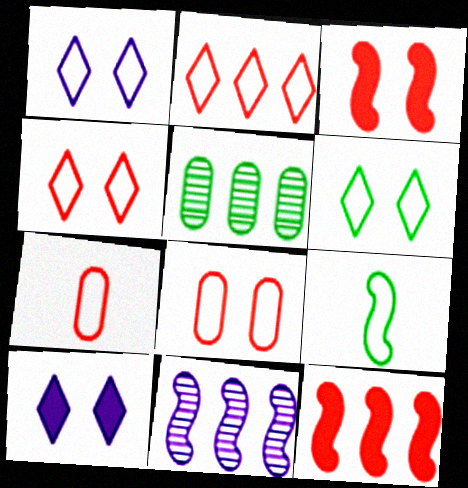[[1, 4, 6], 
[3, 9, 11]]